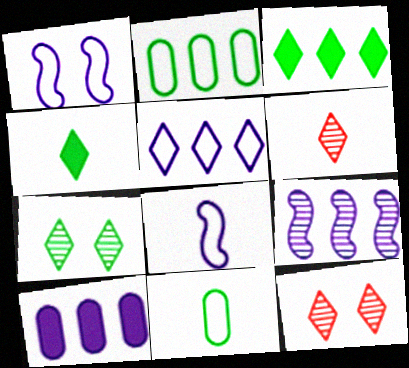[[4, 5, 12], 
[5, 9, 10]]